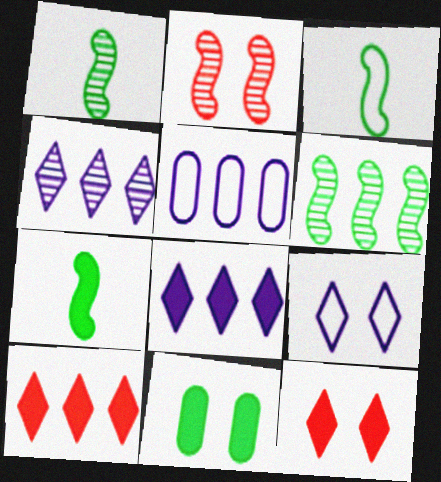[[1, 3, 7], 
[1, 5, 12], 
[2, 9, 11], 
[5, 6, 10]]